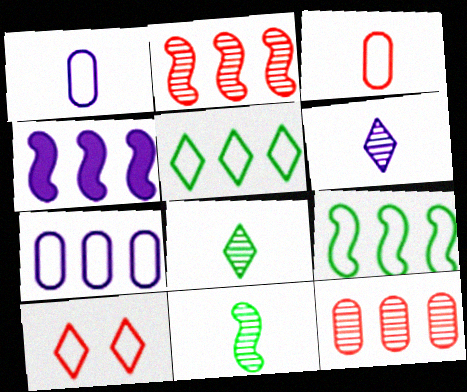[[1, 9, 10], 
[2, 4, 9], 
[4, 5, 12]]